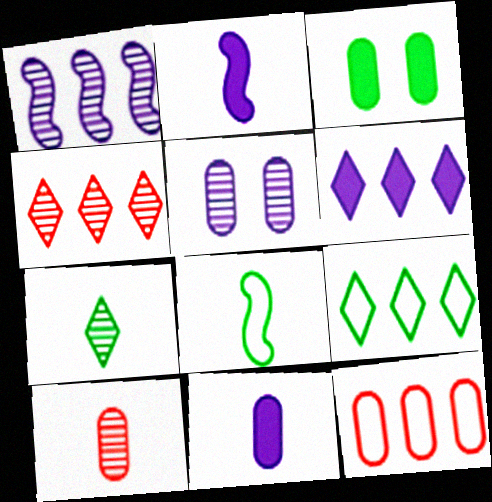[[4, 6, 9]]